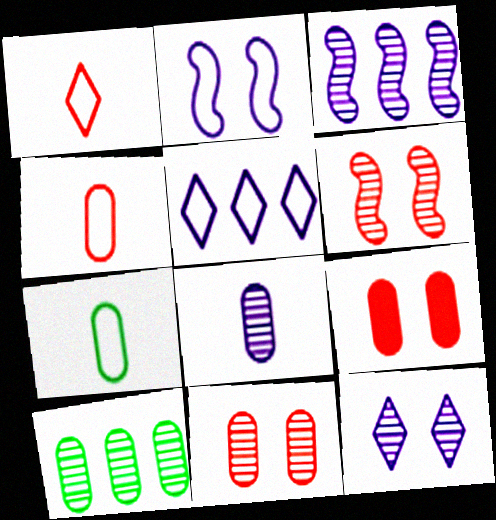[[3, 8, 12], 
[8, 10, 11]]